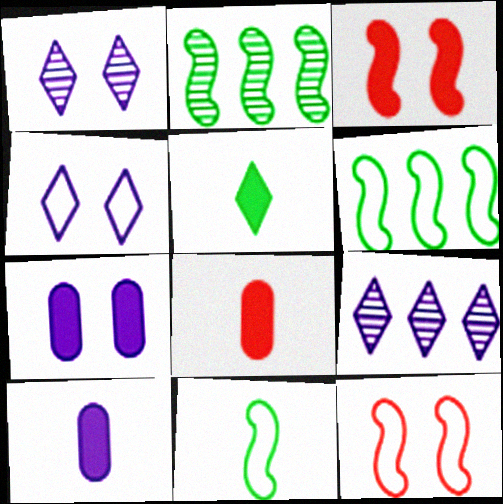[[1, 6, 8], 
[2, 4, 8]]